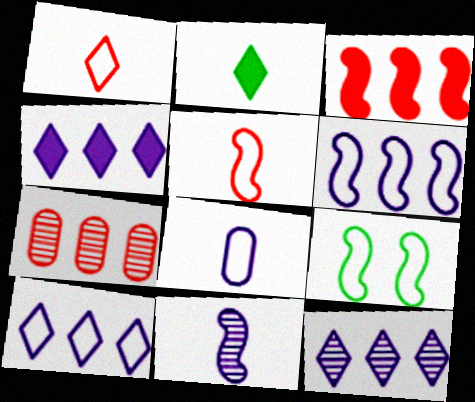[[3, 9, 11], 
[4, 10, 12], 
[5, 6, 9]]